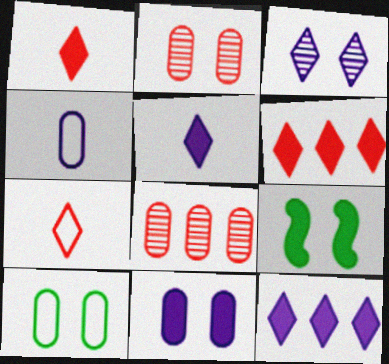[[2, 10, 11]]